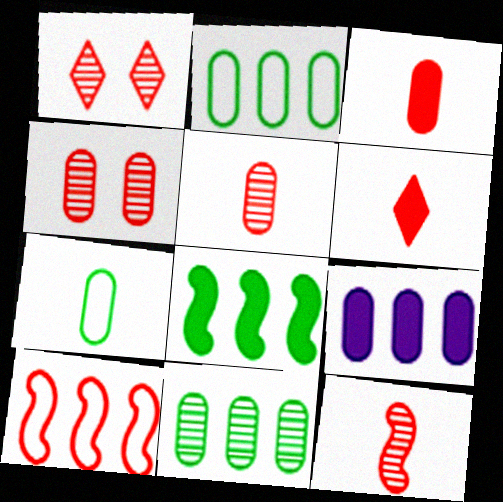[[1, 3, 10], 
[4, 6, 10], 
[4, 7, 9]]